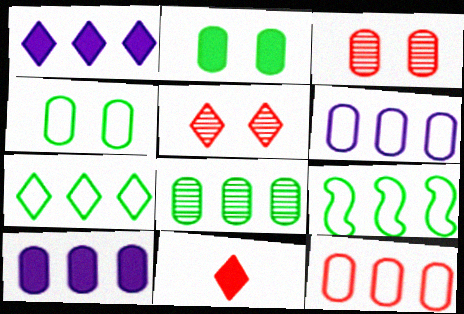[[8, 10, 12]]